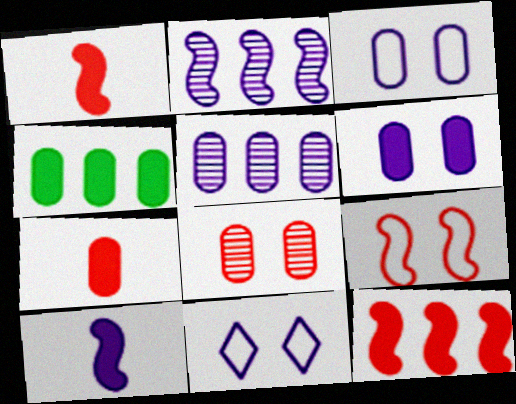[[4, 6, 7], 
[5, 10, 11]]